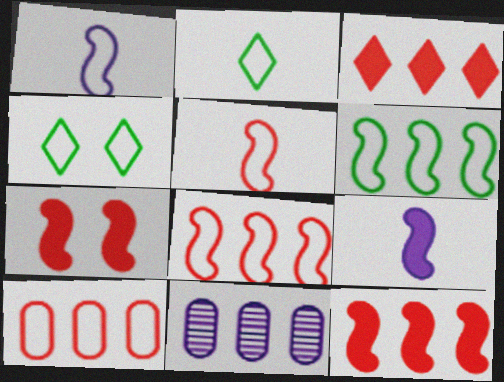[[1, 4, 10], 
[2, 7, 11], 
[3, 6, 11]]